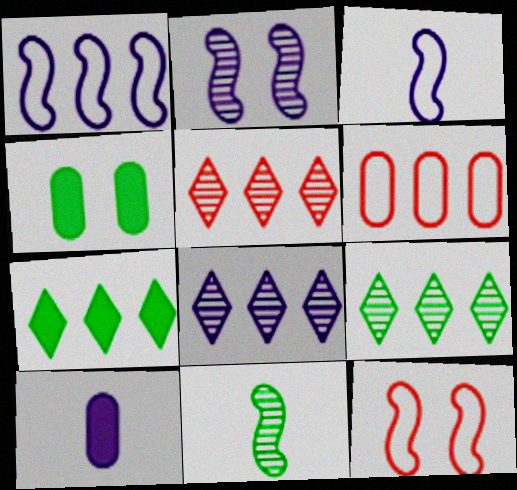[[3, 4, 5], 
[5, 8, 9], 
[9, 10, 12]]